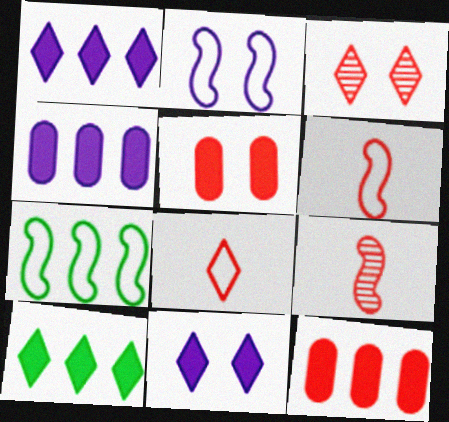[[2, 6, 7], 
[3, 6, 12]]